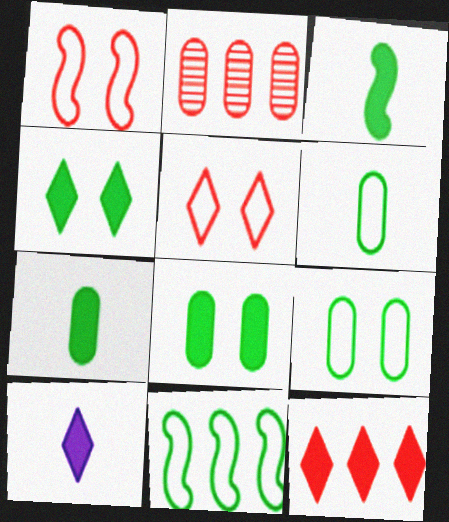[[4, 10, 12]]